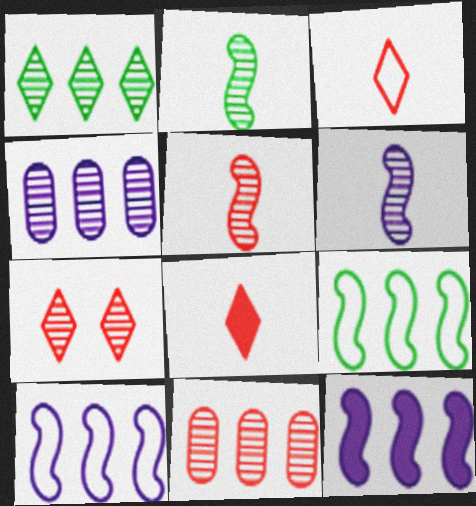[[2, 4, 7], 
[2, 5, 6], 
[5, 7, 11]]